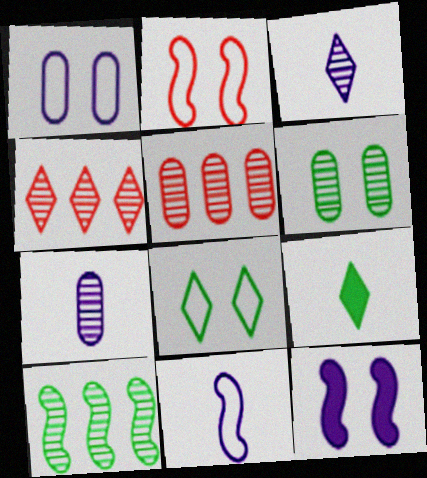[[1, 2, 8], 
[5, 6, 7]]